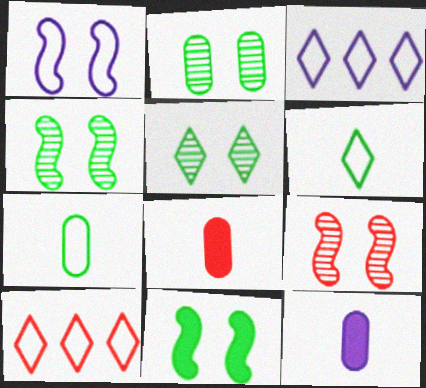[[1, 7, 10], 
[1, 9, 11], 
[2, 4, 5], 
[3, 4, 8], 
[4, 10, 12], 
[8, 9, 10]]